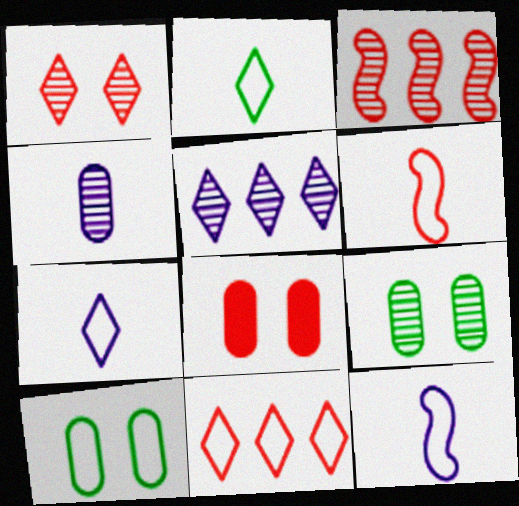[[10, 11, 12]]